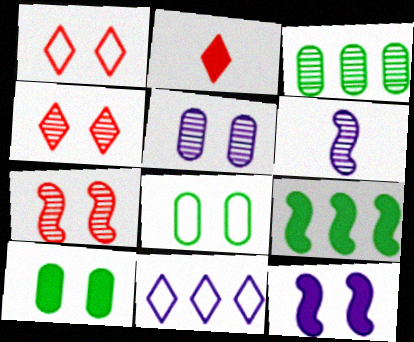[[3, 4, 6], 
[4, 8, 12]]